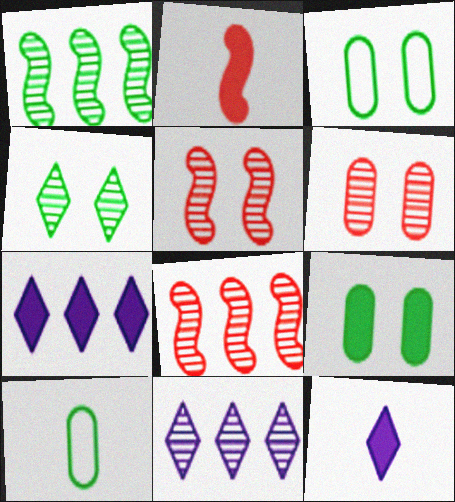[[2, 3, 11], 
[2, 7, 9], 
[3, 8, 12], 
[5, 7, 10]]